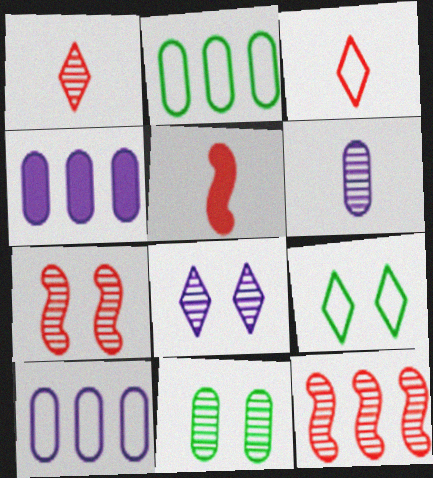[[2, 5, 8], 
[7, 8, 11]]